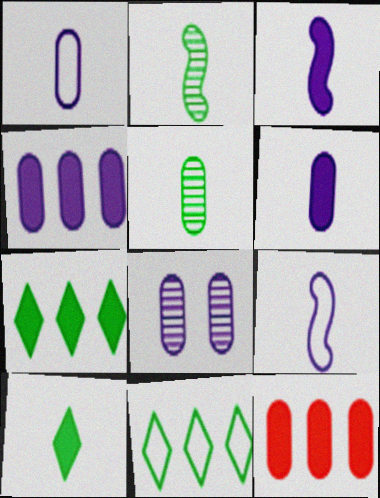[[1, 4, 8]]